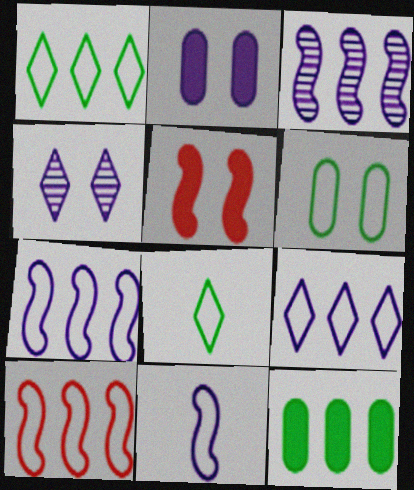[[4, 5, 6]]